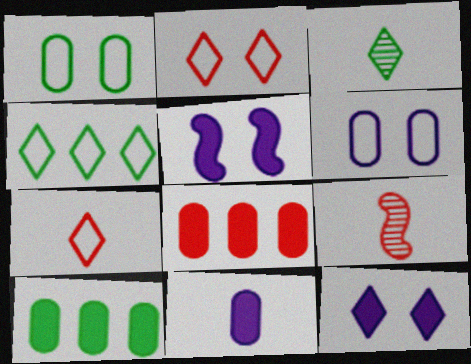[[2, 8, 9]]